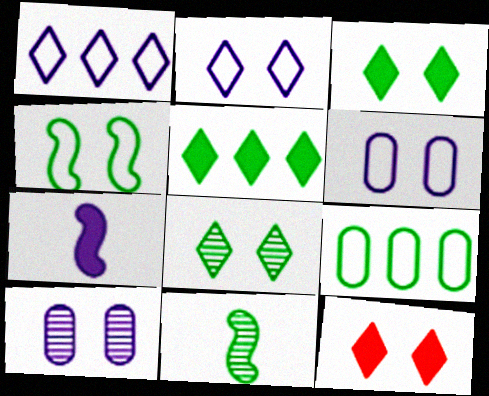[[1, 7, 10], 
[2, 8, 12], 
[3, 9, 11], 
[4, 10, 12]]